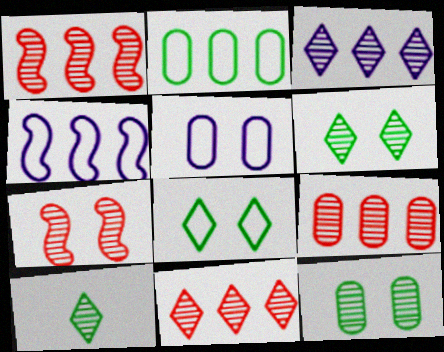[[1, 9, 11]]